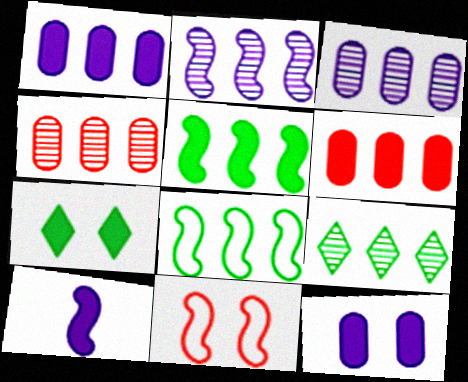[[2, 4, 9], 
[6, 7, 10]]